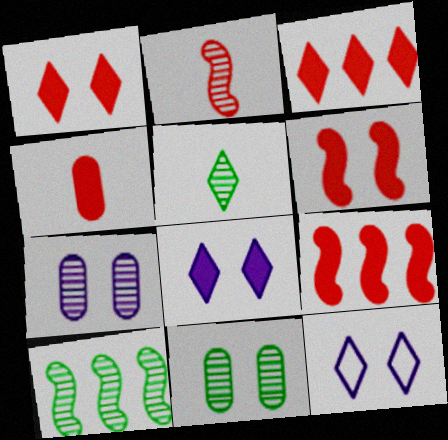[[1, 4, 9], 
[3, 4, 6], 
[3, 5, 12], 
[4, 10, 12], 
[5, 10, 11], 
[6, 11, 12]]